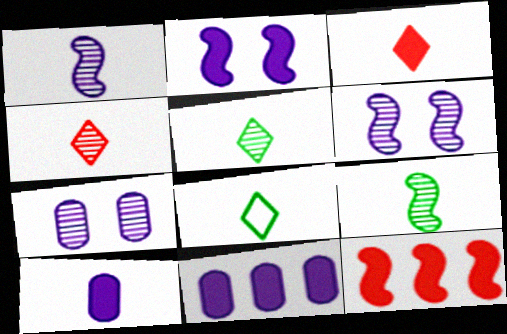[[7, 8, 12]]